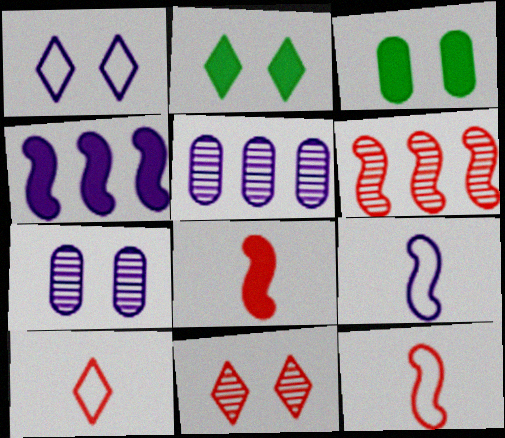[[1, 2, 11], 
[2, 5, 12]]